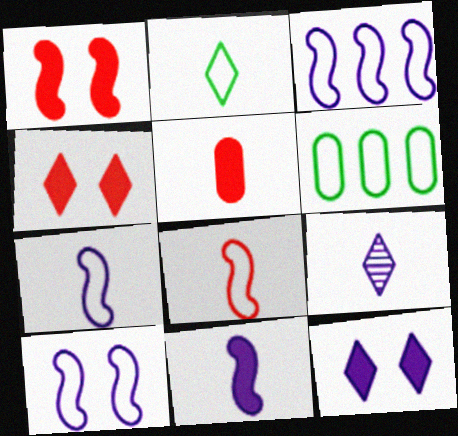[[1, 6, 9], 
[3, 7, 10]]